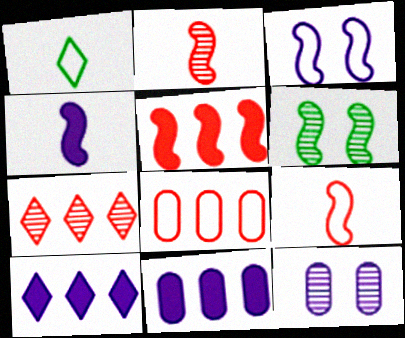[[1, 3, 8], 
[1, 5, 12], 
[5, 7, 8]]